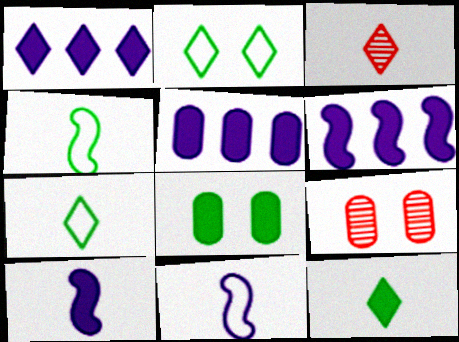[[1, 2, 3], 
[1, 4, 9], 
[1, 5, 6], 
[6, 7, 9]]